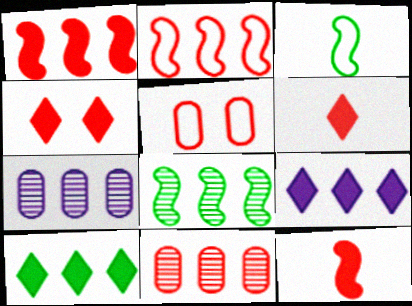[[2, 7, 10], 
[3, 4, 7]]